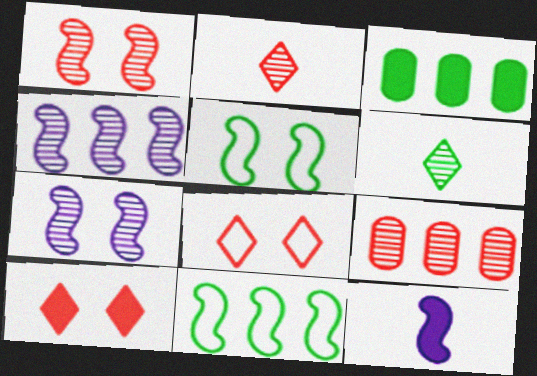[[1, 2, 9], 
[1, 11, 12], 
[3, 5, 6], 
[3, 10, 12], 
[6, 7, 9]]